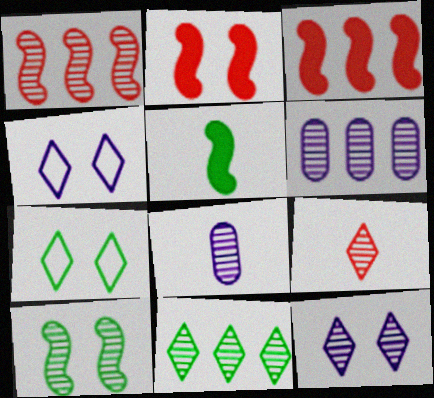[[1, 6, 11], 
[3, 7, 8], 
[6, 9, 10], 
[9, 11, 12]]